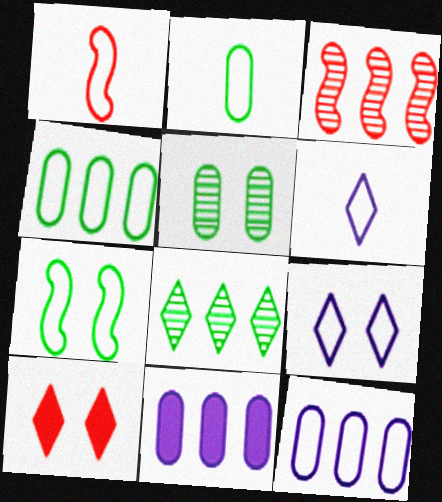[[1, 2, 6], 
[1, 4, 9], 
[6, 8, 10]]